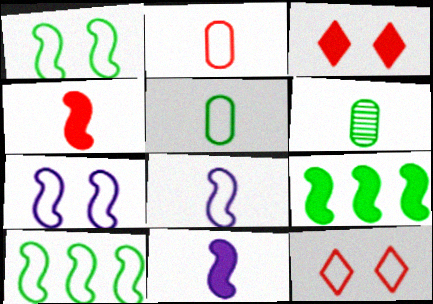[]